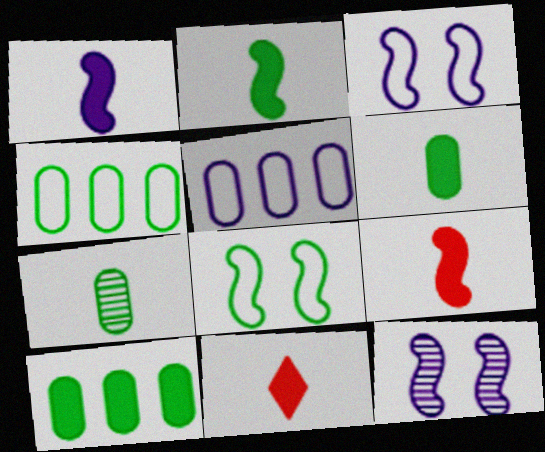[[1, 2, 9], 
[1, 6, 11], 
[4, 11, 12]]